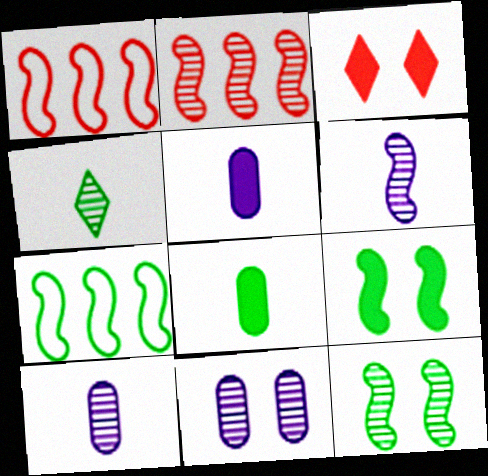[[1, 6, 9], 
[2, 4, 11], 
[2, 6, 12], 
[3, 7, 10]]